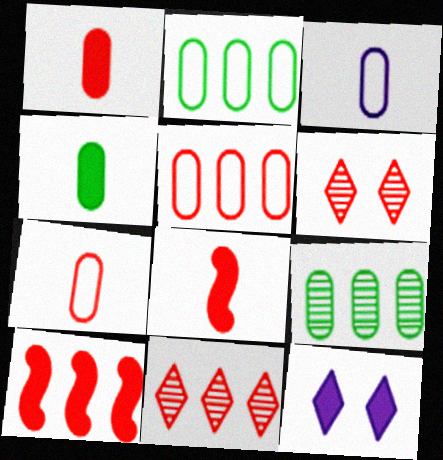[[4, 10, 12], 
[5, 6, 8], 
[5, 10, 11], 
[6, 7, 10]]